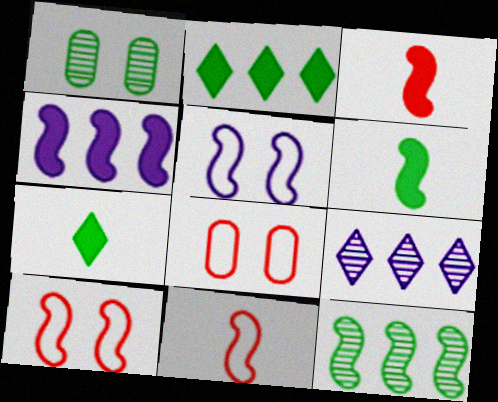[[3, 5, 12], 
[6, 8, 9]]